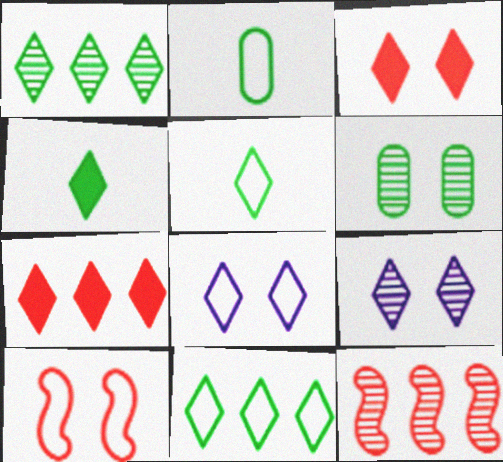[[5, 7, 9]]